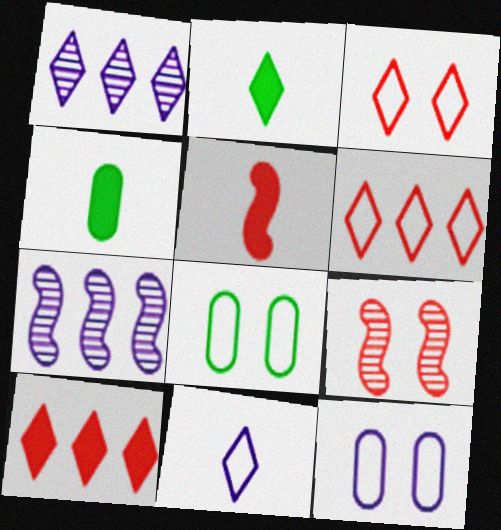[[1, 2, 3], 
[1, 5, 8], 
[3, 4, 7]]